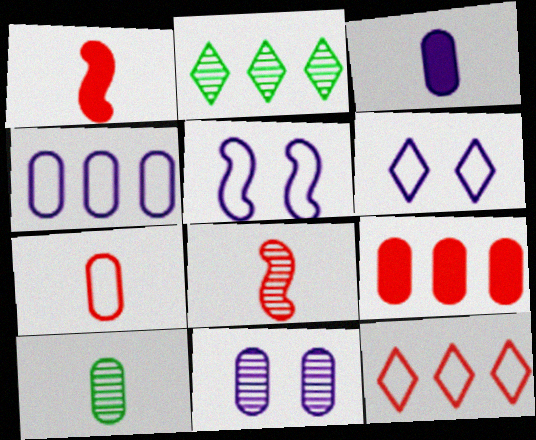[[2, 8, 11], 
[3, 4, 11], 
[3, 7, 10]]